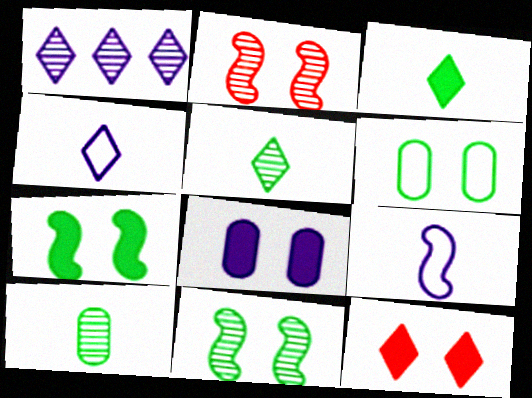[[1, 2, 10], 
[1, 8, 9], 
[7, 8, 12]]